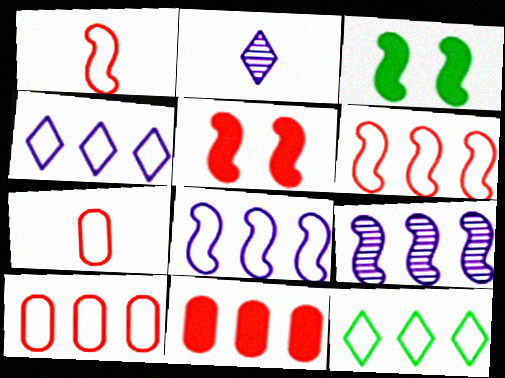[[1, 3, 9], 
[2, 3, 10], 
[8, 10, 12], 
[9, 11, 12]]